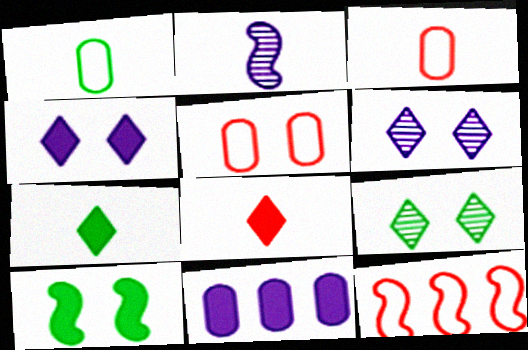[[1, 2, 8], 
[2, 3, 7], 
[2, 10, 12], 
[5, 6, 10], 
[8, 10, 11]]